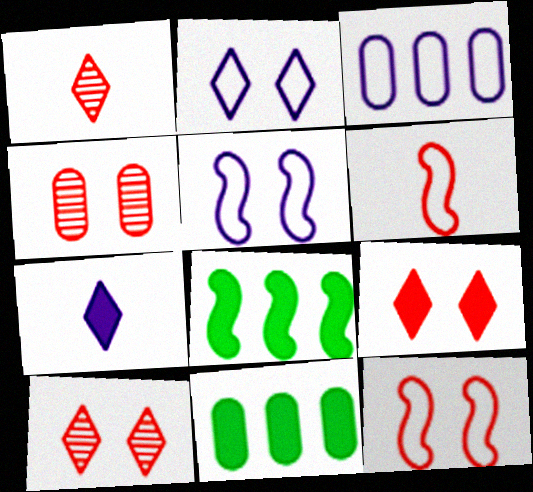[[1, 5, 11], 
[4, 9, 12]]